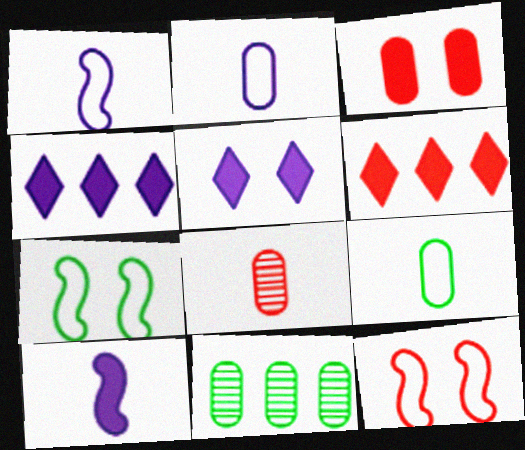[[2, 3, 11], 
[4, 7, 8], 
[6, 8, 12]]